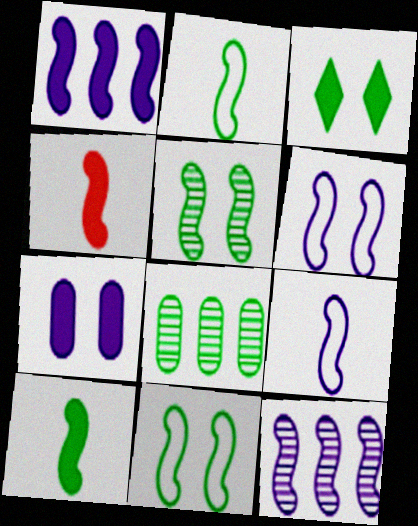[[2, 3, 8], 
[4, 11, 12]]